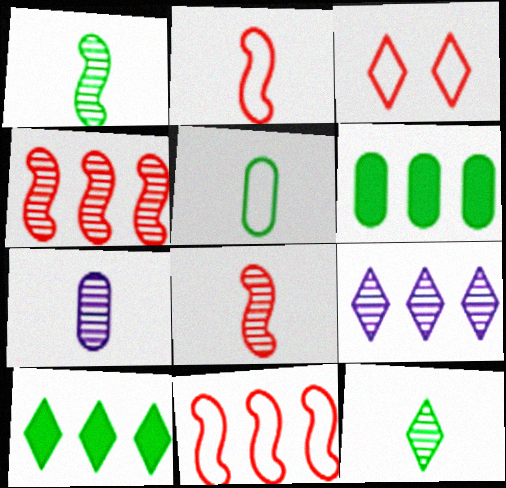[[6, 9, 11], 
[7, 8, 12]]